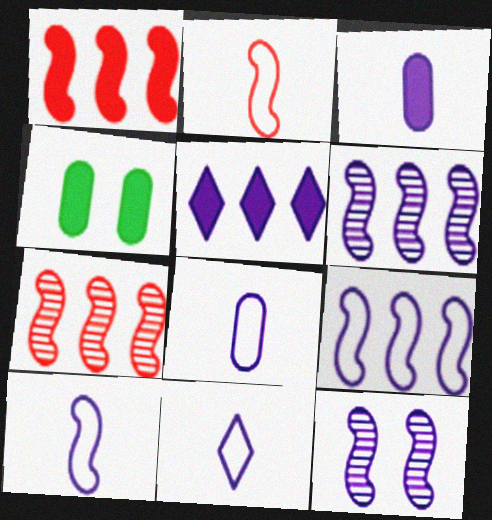[[4, 7, 11], 
[5, 8, 12], 
[8, 10, 11]]